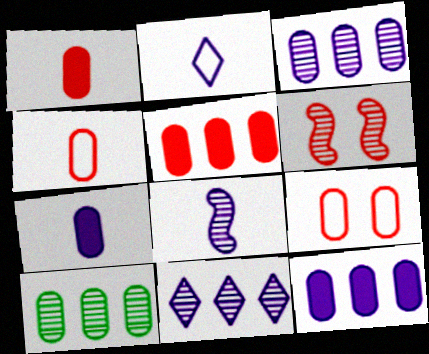[[2, 7, 8], 
[7, 9, 10]]